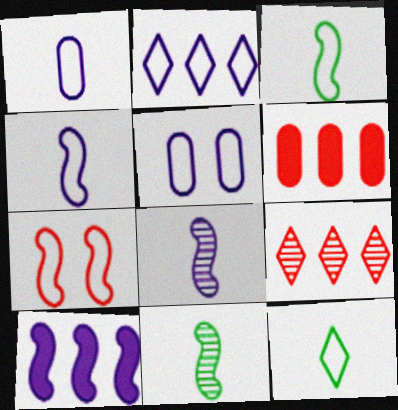[[2, 4, 5], 
[7, 10, 11]]